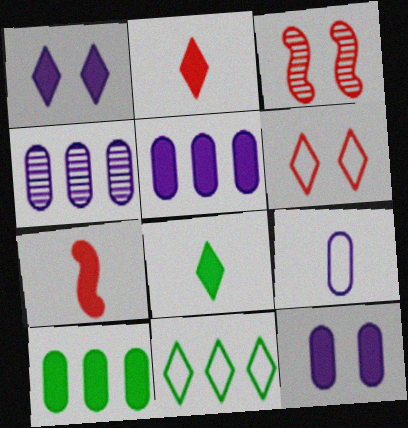[[1, 7, 10], 
[4, 9, 12]]